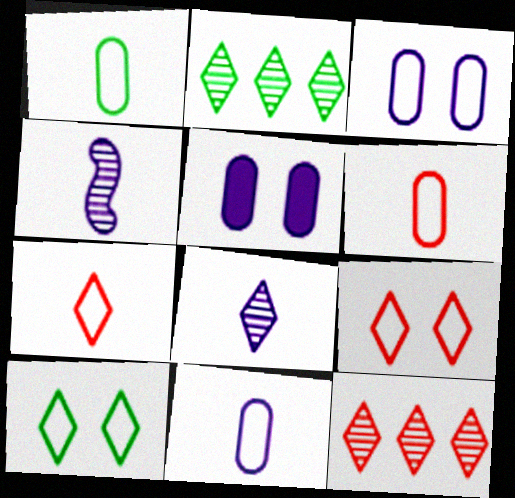[[1, 6, 11]]